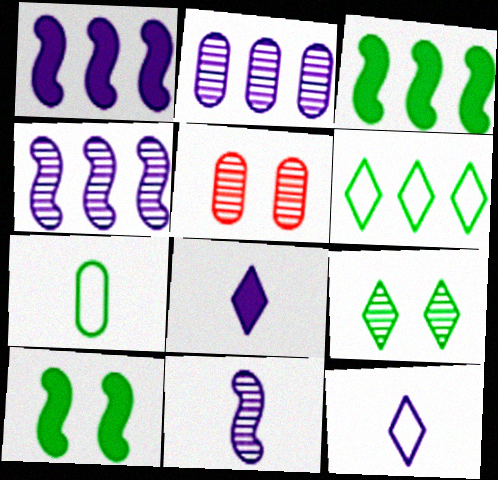[[3, 5, 12], 
[3, 7, 9]]